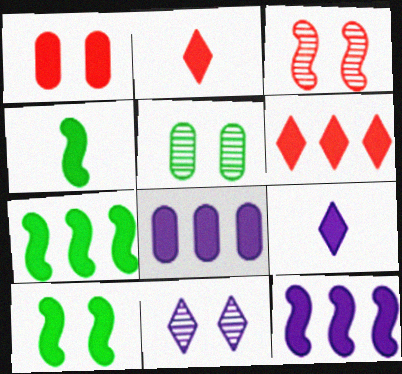[[1, 7, 9], 
[2, 8, 10], 
[3, 5, 11], 
[4, 7, 10], 
[6, 7, 8]]